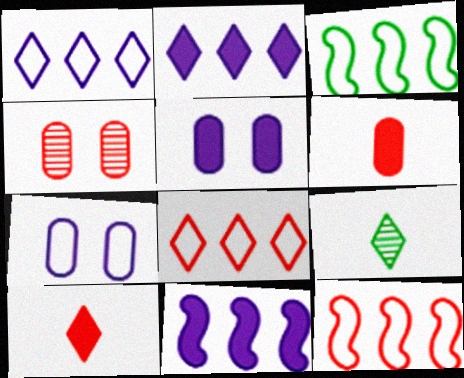[[4, 10, 12], 
[5, 9, 12]]